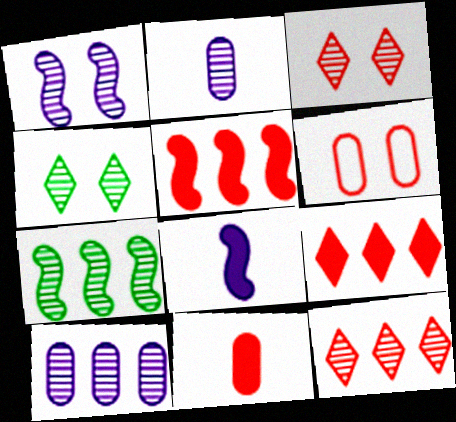[[2, 3, 7], 
[7, 10, 12]]